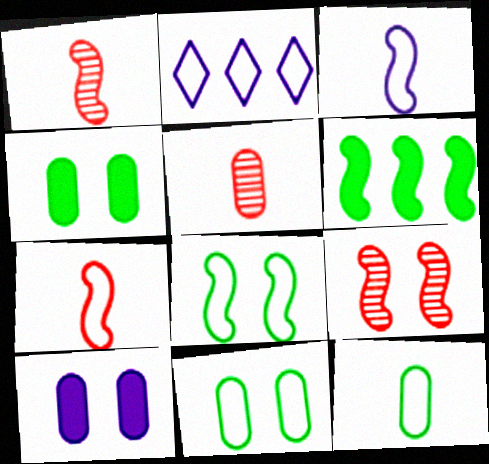[[1, 2, 4], 
[2, 7, 11], 
[3, 6, 9]]